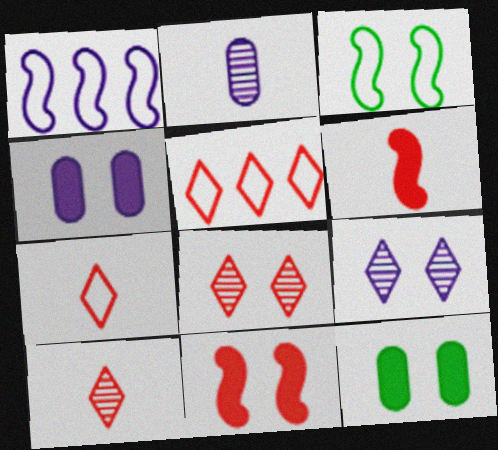[[1, 10, 12], 
[3, 4, 8]]